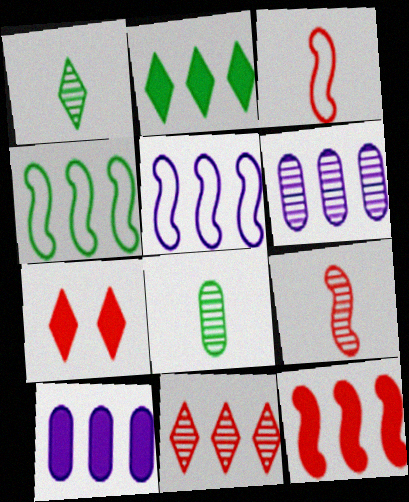[[2, 10, 12], 
[4, 10, 11], 
[5, 7, 8]]